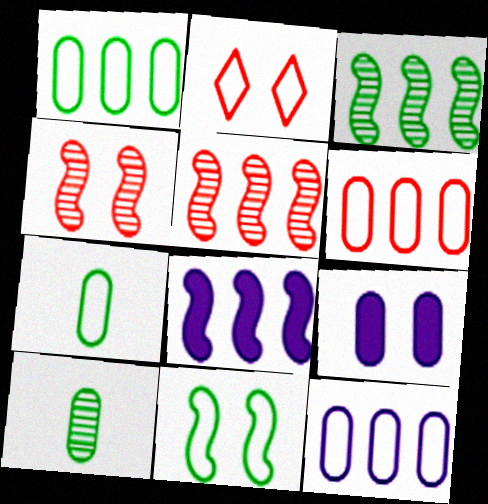[[1, 6, 12], 
[2, 8, 10], 
[6, 9, 10]]